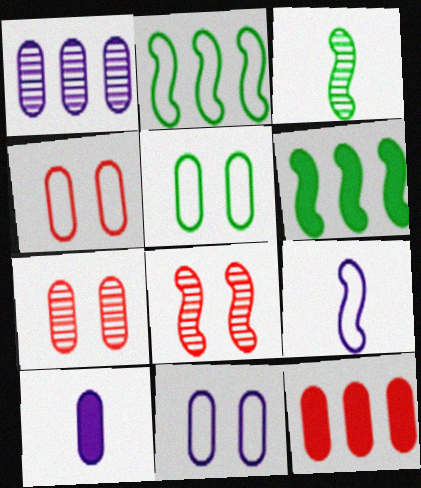[[1, 10, 11], 
[4, 5, 11], 
[6, 8, 9]]